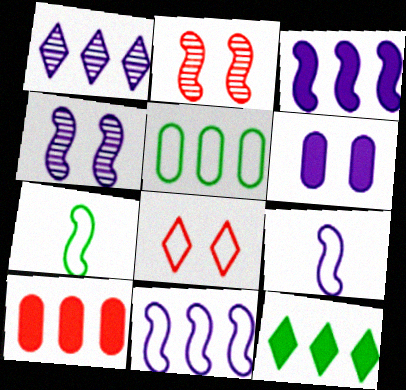[[1, 6, 9], 
[2, 3, 7], 
[3, 4, 9], 
[3, 10, 12], 
[5, 8, 9]]